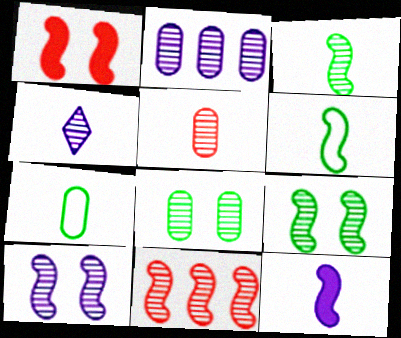[[2, 4, 10], 
[2, 5, 8], 
[3, 4, 5], 
[3, 10, 11], 
[4, 8, 11]]